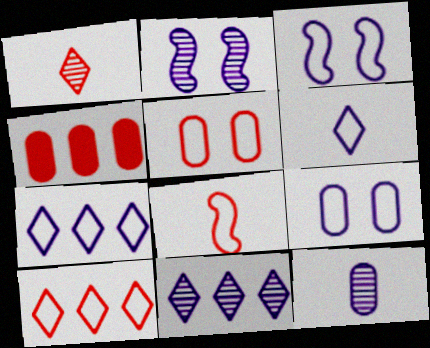[[2, 11, 12], 
[5, 8, 10]]